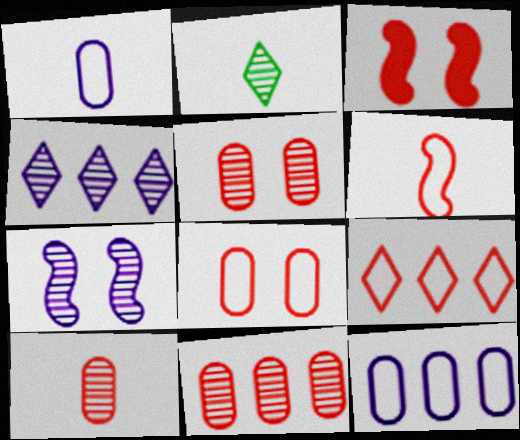[[2, 3, 12], 
[2, 7, 11], 
[3, 9, 10], 
[5, 10, 11], 
[6, 8, 9]]